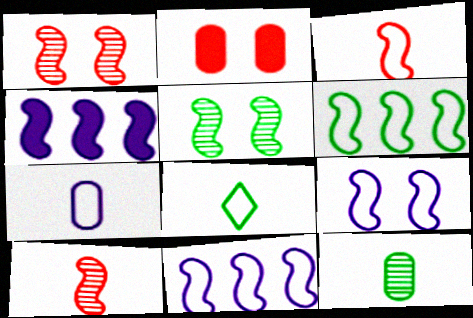[[3, 4, 5], 
[3, 6, 9], 
[3, 7, 8]]